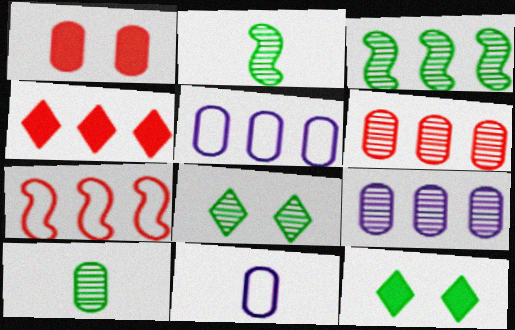[[1, 5, 10], 
[3, 4, 5], 
[3, 8, 10], 
[4, 6, 7]]